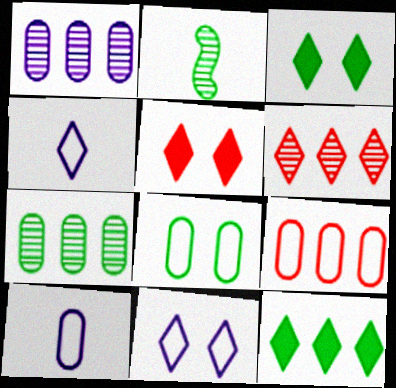[[2, 8, 12], 
[3, 4, 6], 
[8, 9, 10]]